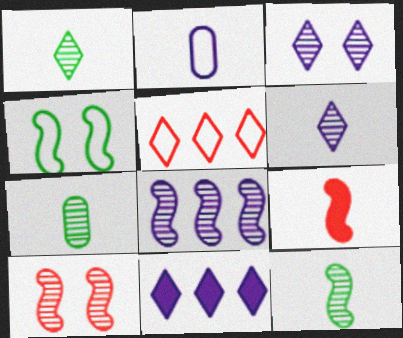[[1, 2, 9], 
[1, 7, 12], 
[2, 4, 5], 
[4, 8, 9], 
[8, 10, 12]]